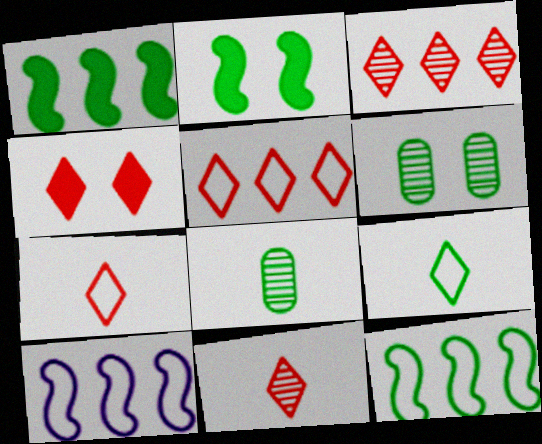[[1, 6, 9], 
[3, 4, 7], 
[4, 5, 11], 
[4, 8, 10]]